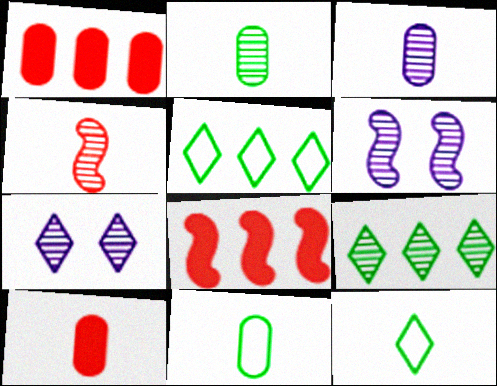[[1, 6, 12], 
[3, 10, 11], 
[5, 6, 10], 
[7, 8, 11]]